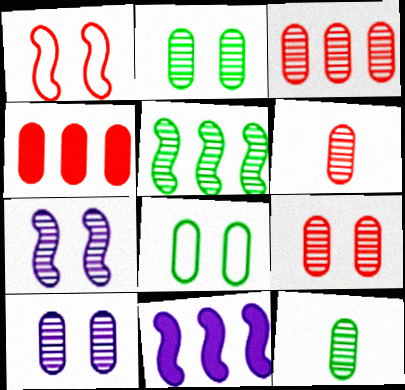[[2, 9, 10], 
[3, 6, 9], 
[3, 10, 12]]